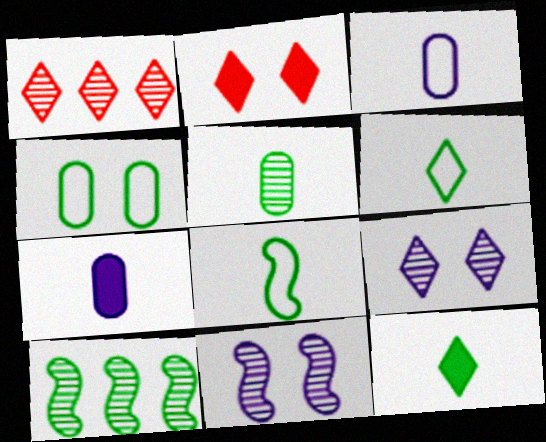[[1, 5, 11], 
[2, 3, 10], 
[2, 4, 11], 
[4, 10, 12], 
[5, 8, 12]]